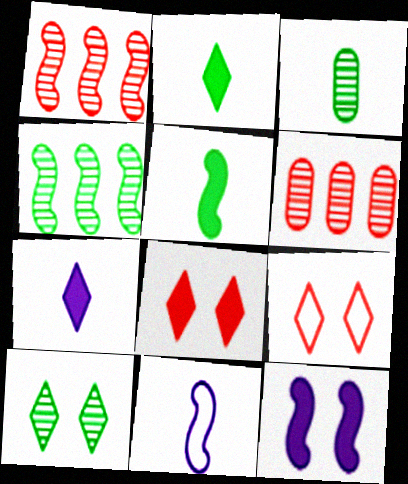[[3, 4, 10]]